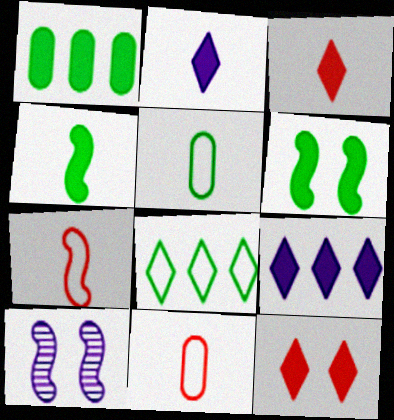[]